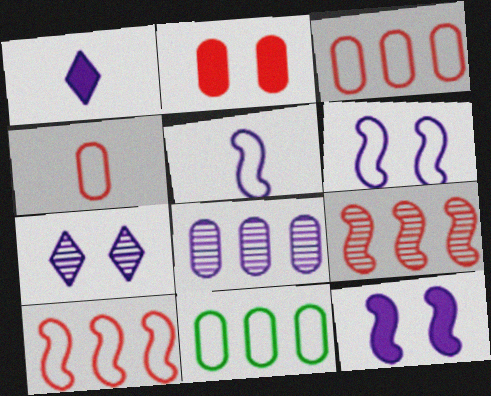[[1, 6, 8]]